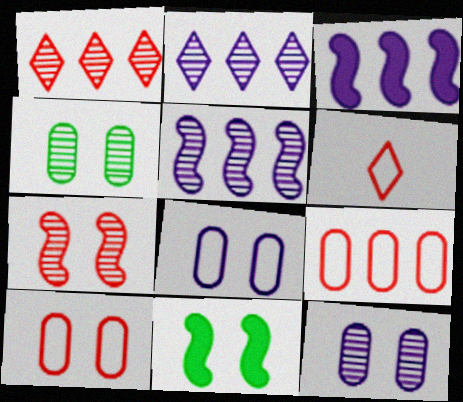[[3, 4, 6]]